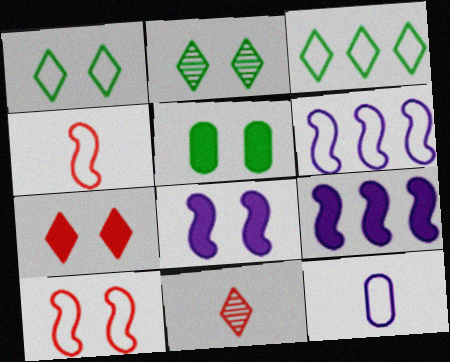[[3, 10, 12], 
[5, 6, 11], 
[5, 7, 8]]